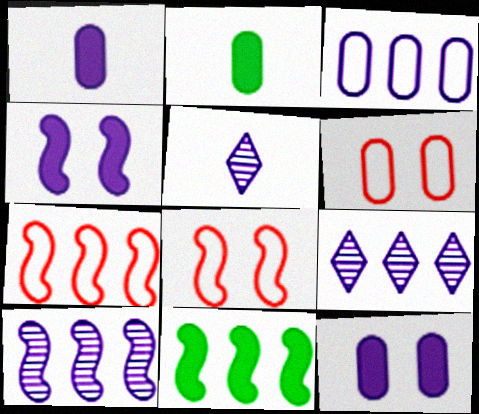[[2, 8, 9], 
[3, 4, 5], 
[5, 6, 11], 
[7, 10, 11]]